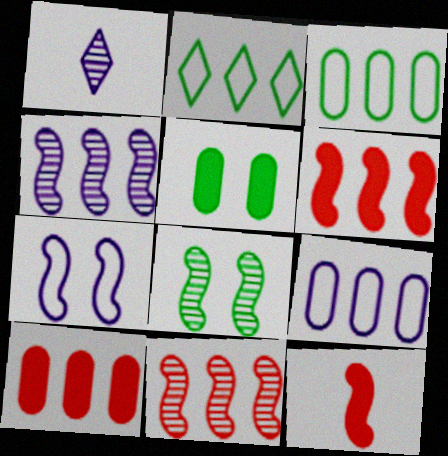[[2, 4, 10]]